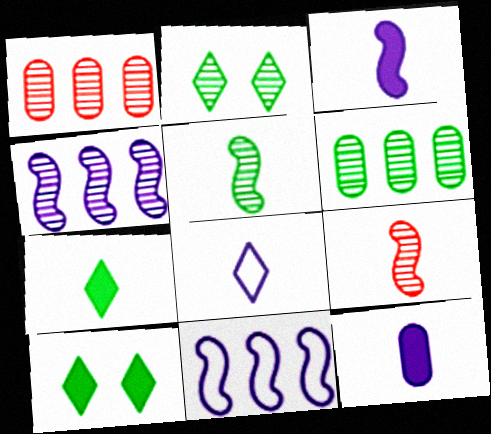[[2, 5, 6]]